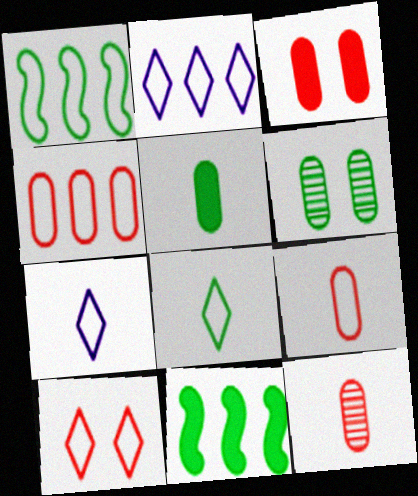[[1, 2, 4], 
[2, 8, 10], 
[3, 4, 12], 
[6, 8, 11]]